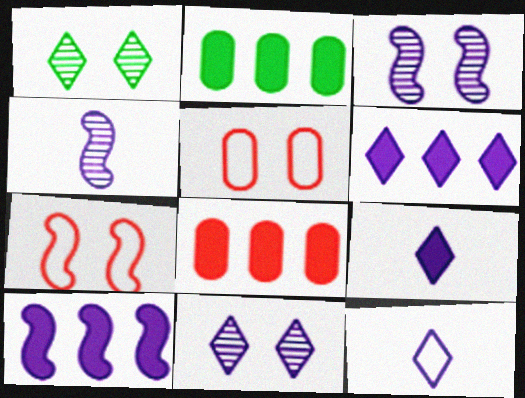[[6, 11, 12]]